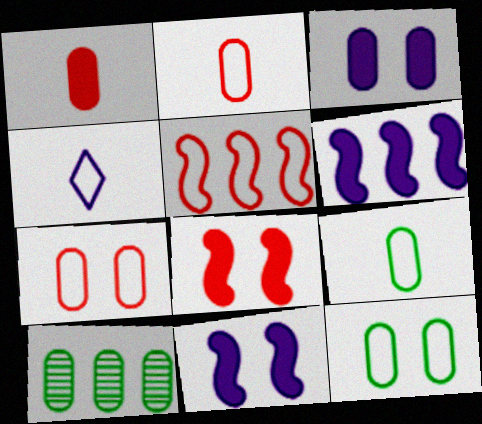[[2, 3, 10], 
[4, 5, 12], 
[4, 8, 10]]